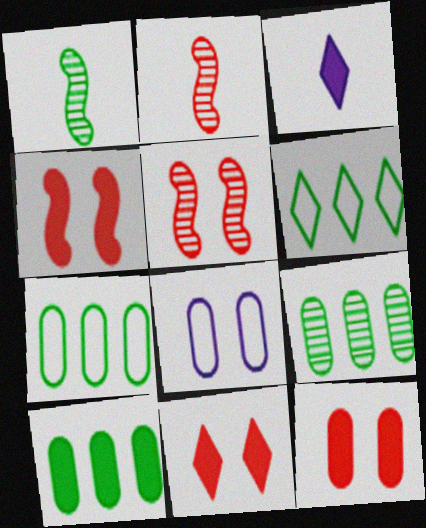[[3, 4, 10], 
[3, 5, 7], 
[4, 11, 12], 
[7, 9, 10]]